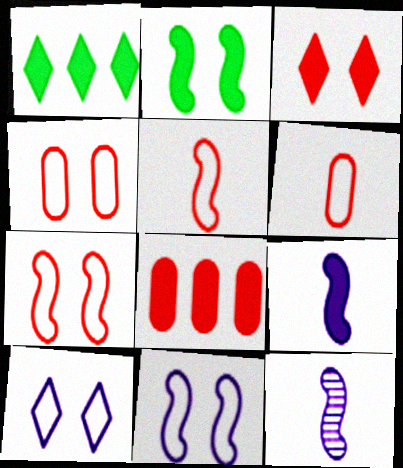[[1, 4, 12]]